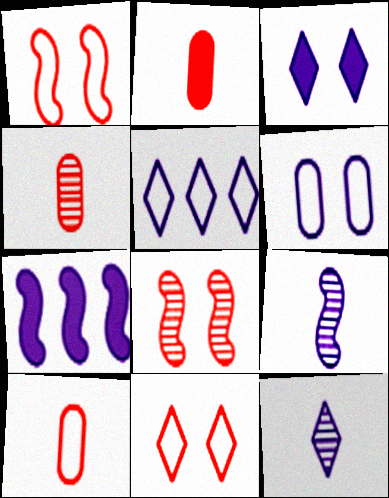[[2, 4, 10], 
[3, 5, 12], 
[6, 7, 12]]